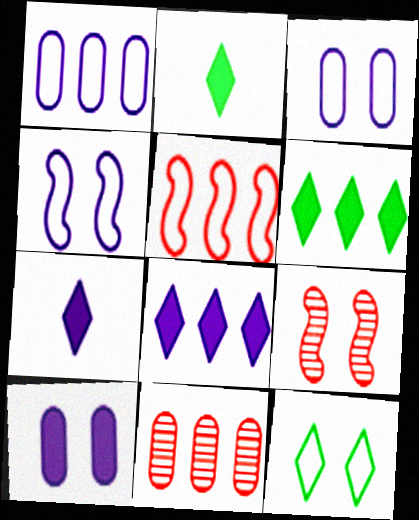[[1, 2, 9], 
[2, 4, 11], 
[9, 10, 12]]